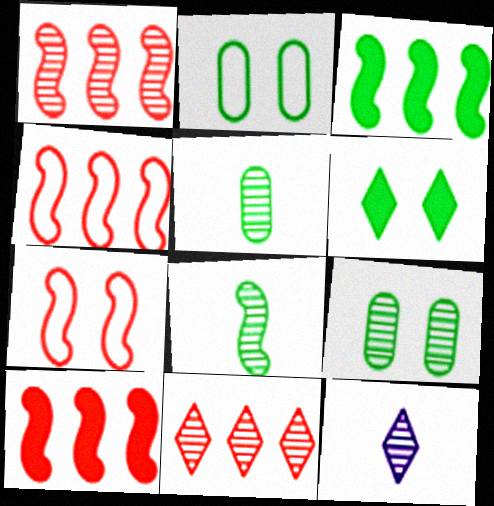[[1, 4, 10], 
[1, 9, 12], 
[2, 10, 12]]